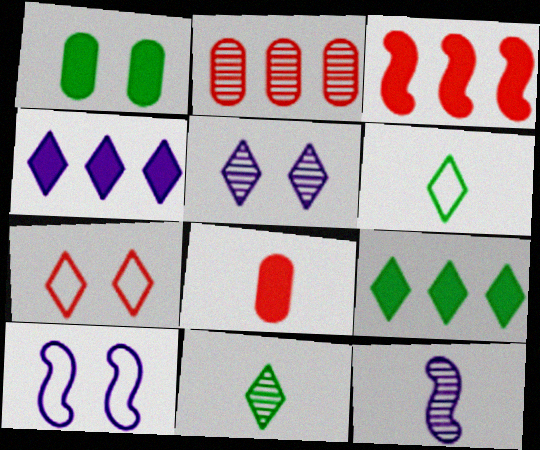[[4, 7, 11], 
[6, 8, 12]]